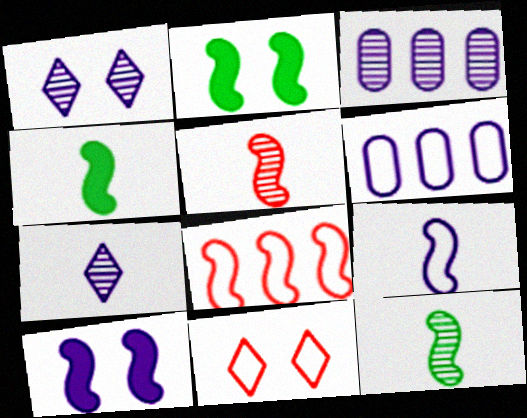[[3, 4, 11], 
[4, 5, 9], 
[6, 7, 10], 
[8, 10, 12]]